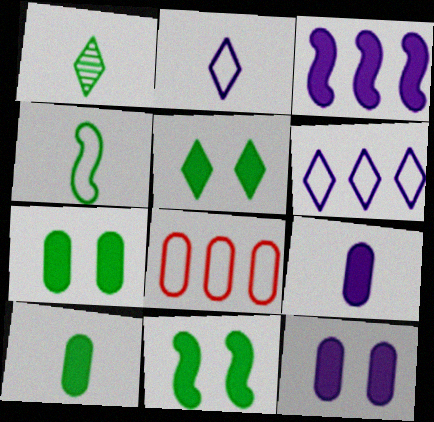[[1, 4, 10], 
[5, 7, 11]]